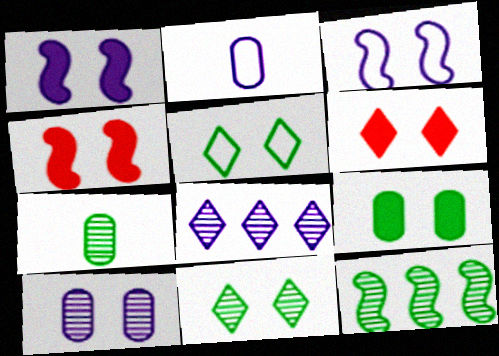[[1, 2, 8], 
[1, 6, 9], 
[2, 6, 12], 
[4, 5, 10], 
[7, 11, 12]]